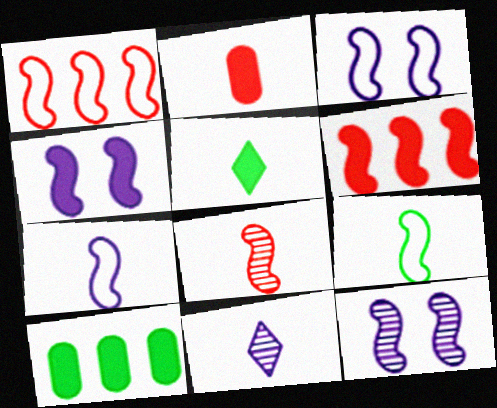[[1, 3, 9], 
[2, 9, 11], 
[3, 4, 12], 
[6, 9, 12]]